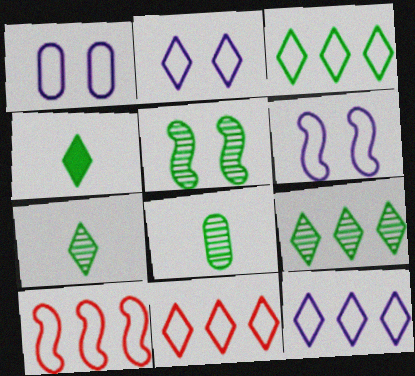[[1, 2, 6], 
[3, 11, 12], 
[5, 8, 9]]